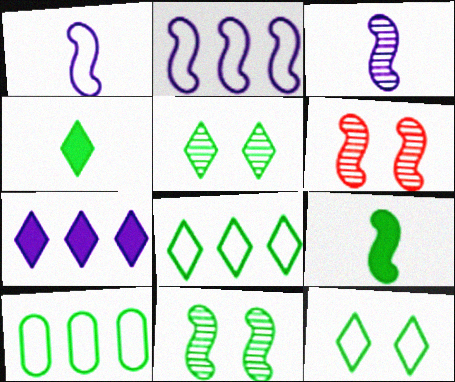[[2, 6, 9], 
[4, 5, 8], 
[4, 10, 11], 
[5, 9, 10]]